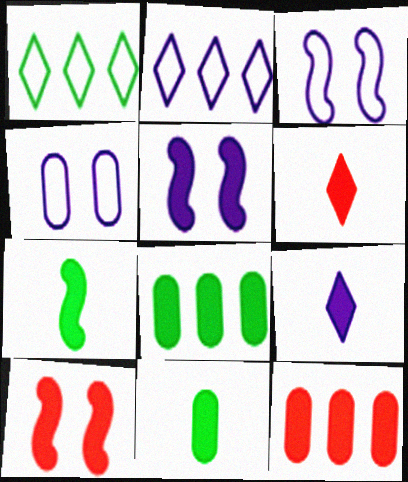[[5, 6, 8], 
[6, 10, 12], 
[8, 9, 10]]